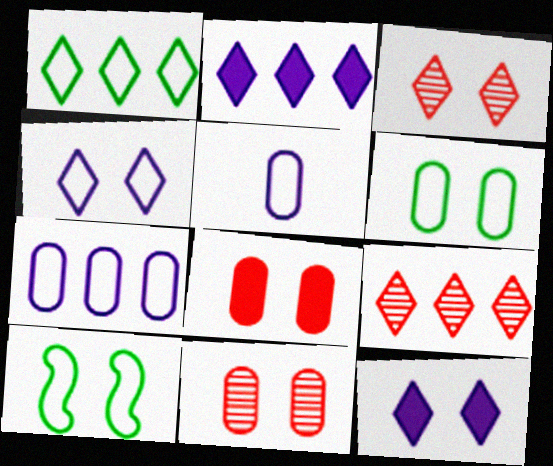[[1, 2, 9], 
[10, 11, 12]]